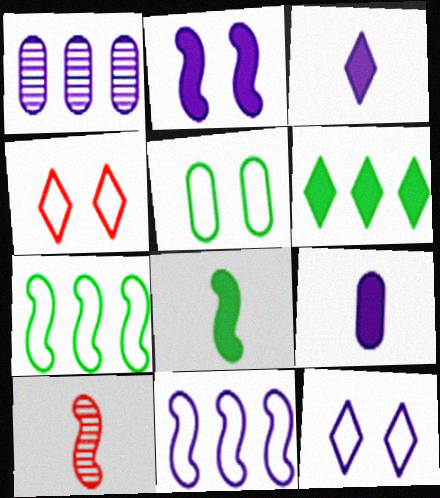[[1, 4, 8], 
[2, 7, 10]]